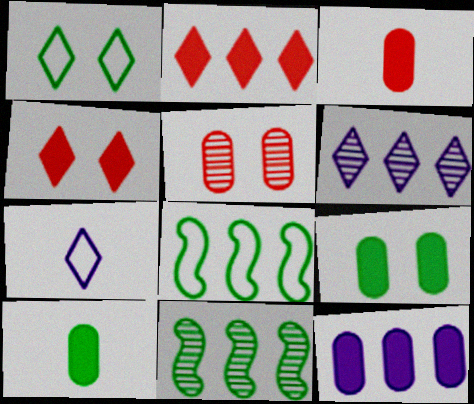[[1, 10, 11], 
[3, 9, 12]]